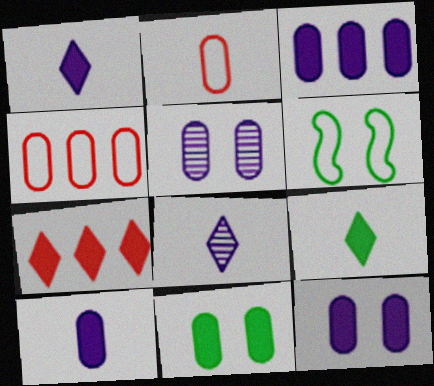[[3, 10, 12]]